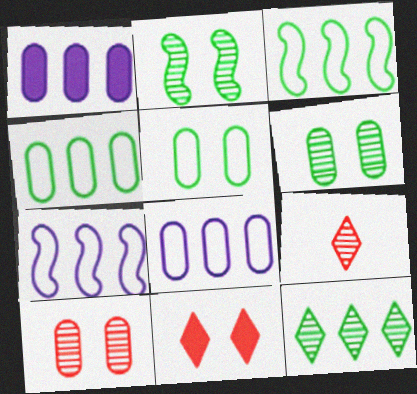[]